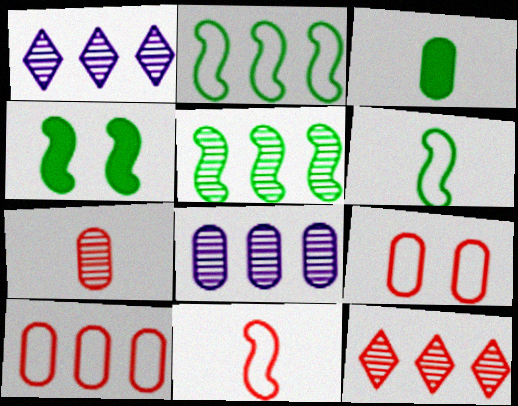[[3, 8, 9], 
[4, 5, 6], 
[5, 8, 12]]